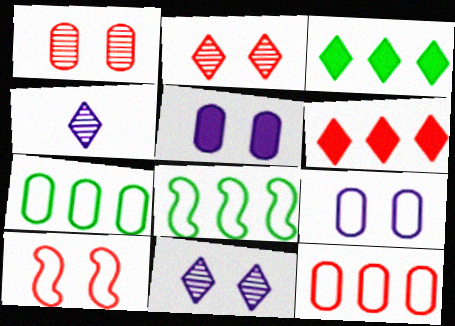[]